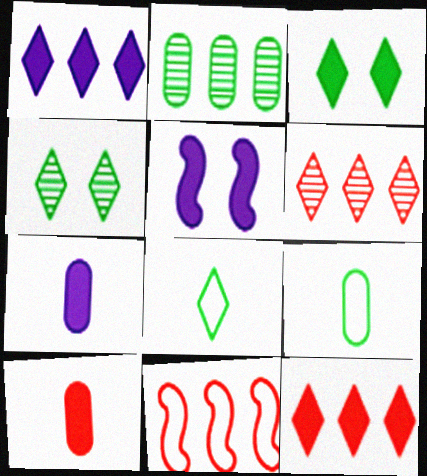[[1, 2, 11], 
[1, 5, 7], 
[4, 7, 11], 
[5, 6, 9]]